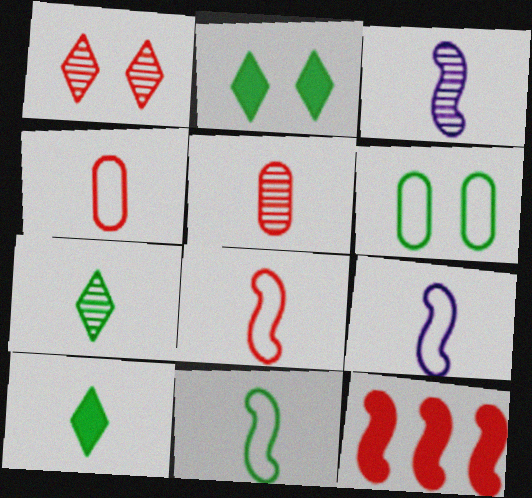[[1, 4, 12], 
[3, 4, 10], 
[3, 5, 7], 
[5, 9, 10], 
[8, 9, 11]]